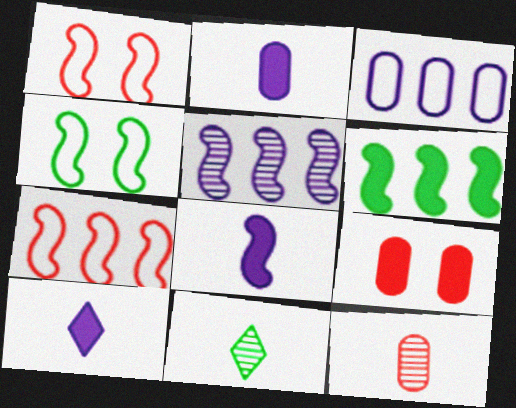[[2, 8, 10], 
[5, 6, 7], 
[6, 9, 10]]